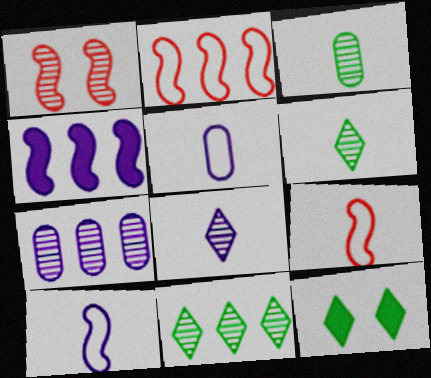[[1, 6, 7], 
[7, 9, 12]]